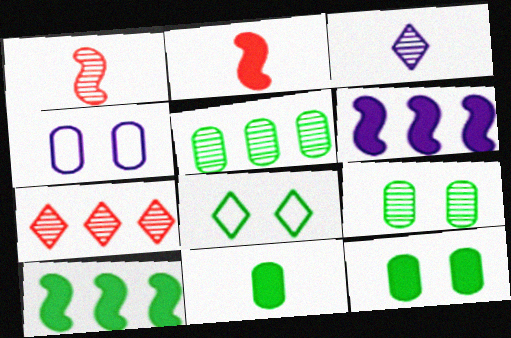[[3, 4, 6]]